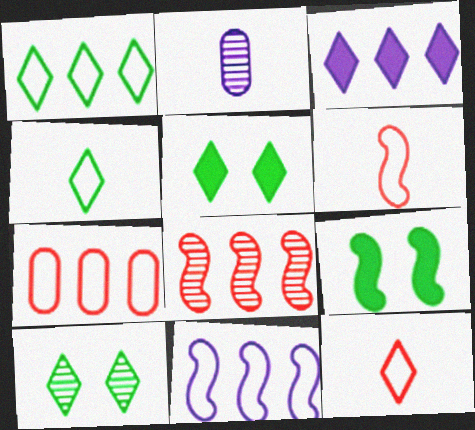[[1, 7, 11], 
[2, 8, 10], 
[3, 10, 12]]